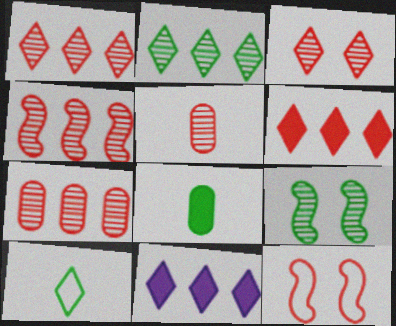[[1, 4, 7], 
[3, 4, 5], 
[3, 10, 11], 
[5, 6, 12]]